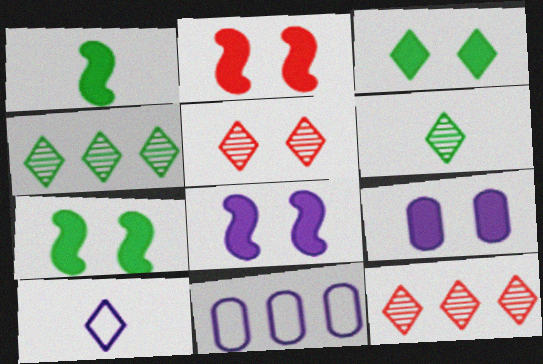[[1, 5, 11], 
[2, 3, 9], 
[2, 6, 11], 
[2, 7, 8], 
[3, 10, 12]]